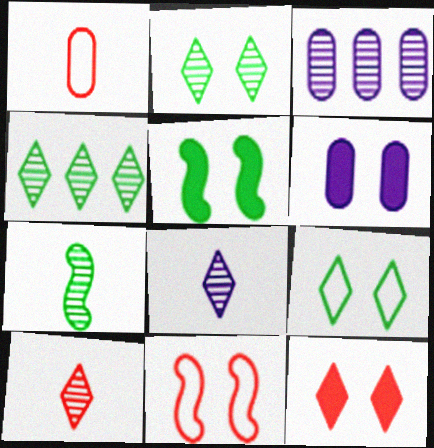[[2, 6, 11], 
[5, 6, 12]]